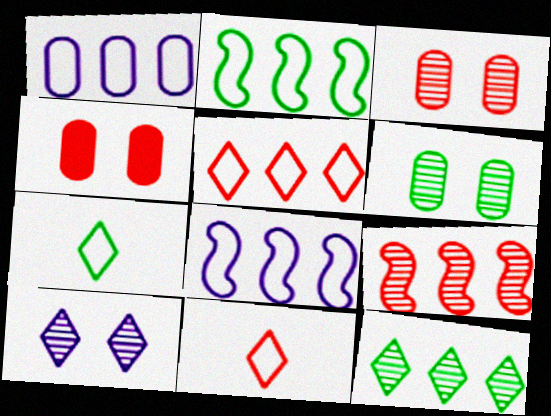[[1, 2, 5], 
[4, 9, 11]]